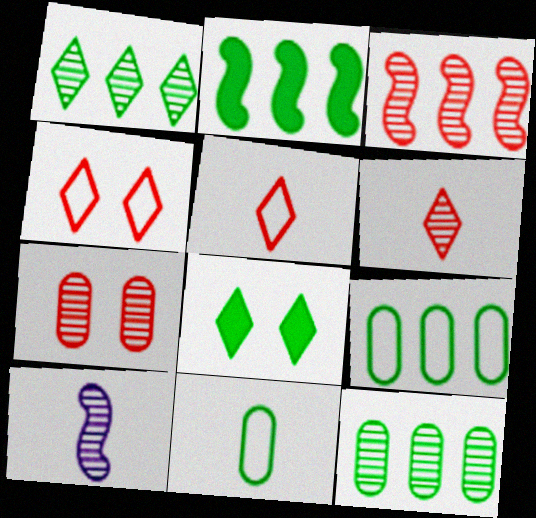[[1, 2, 9], 
[1, 7, 10], 
[3, 6, 7]]